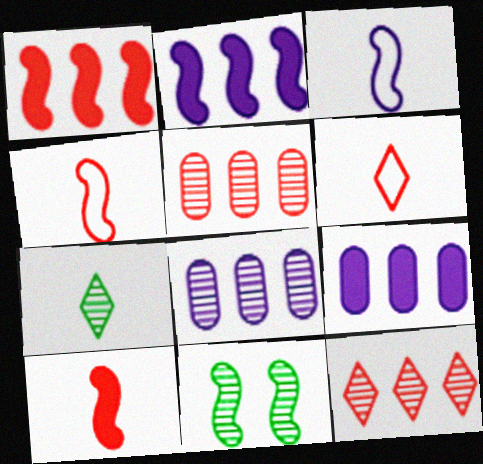[[1, 3, 11], 
[2, 4, 11], 
[6, 9, 11]]